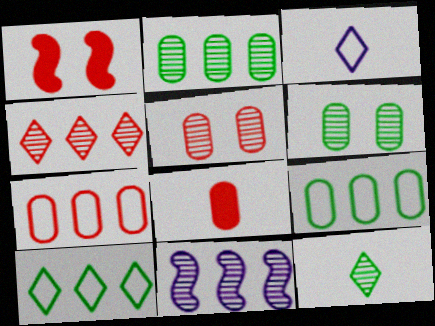[[1, 2, 3], 
[2, 4, 11], 
[5, 7, 8], 
[5, 11, 12]]